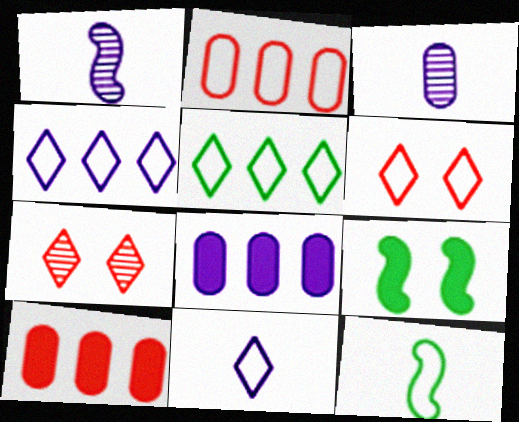[[5, 6, 11], 
[7, 8, 12]]